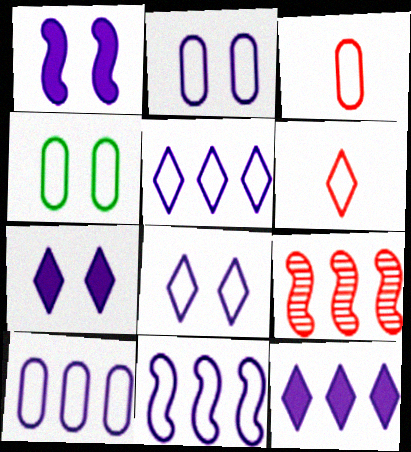[[3, 4, 10], 
[4, 6, 11], 
[5, 10, 11]]